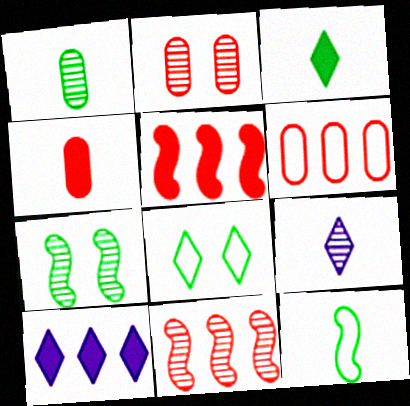[[1, 3, 12], 
[2, 4, 6], 
[2, 10, 12], 
[4, 9, 12]]